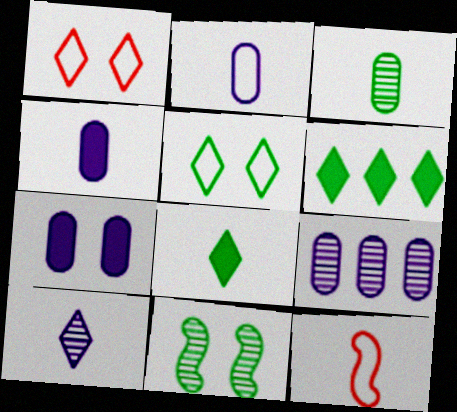[[1, 6, 10], 
[1, 7, 11], 
[2, 7, 9]]